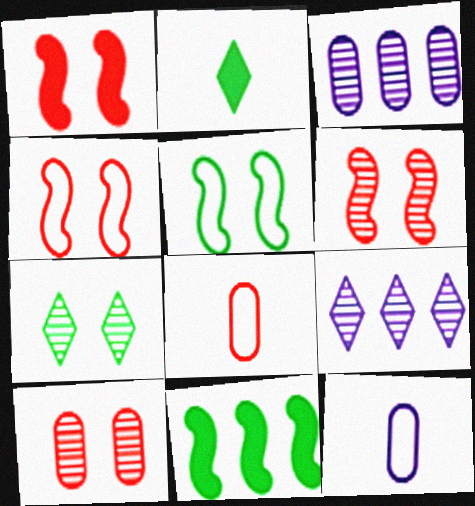[[1, 4, 6], 
[2, 3, 4]]